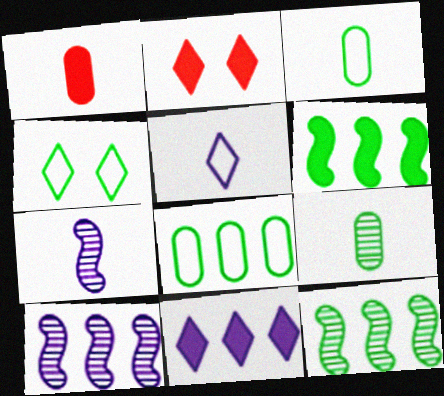[[1, 4, 10], 
[2, 3, 10], 
[2, 7, 8], 
[4, 6, 9]]